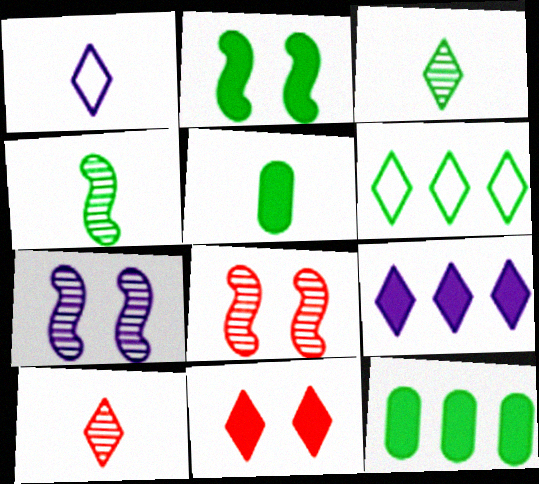[[1, 8, 12]]